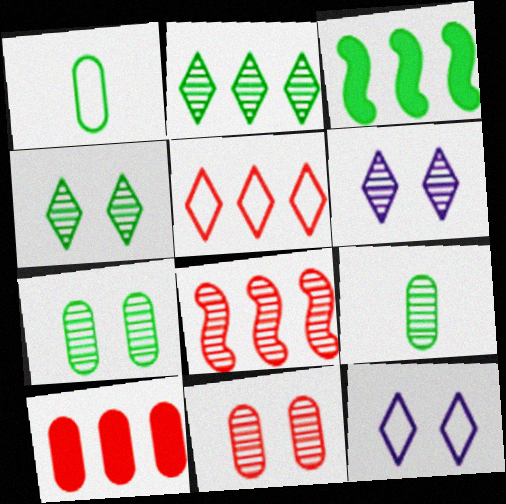[[1, 3, 4], 
[5, 8, 10], 
[6, 8, 9]]